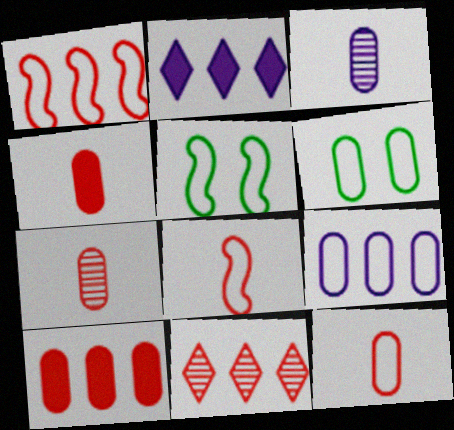[[1, 10, 11], 
[2, 5, 7], 
[3, 6, 10], 
[4, 7, 12], 
[6, 9, 12]]